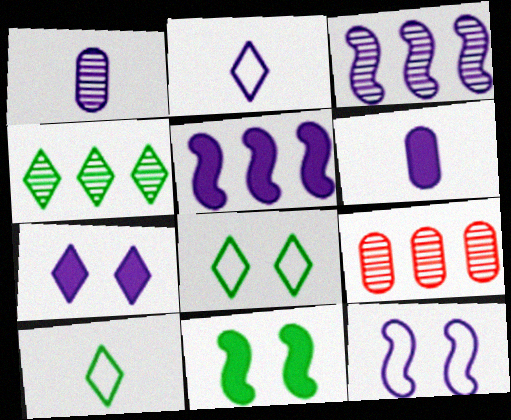[[2, 9, 11], 
[3, 4, 9], 
[5, 6, 7]]